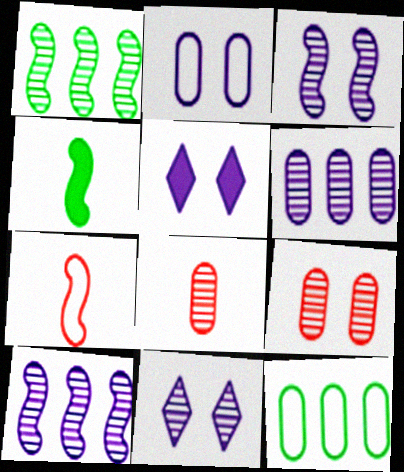[[1, 8, 11], 
[2, 3, 5]]